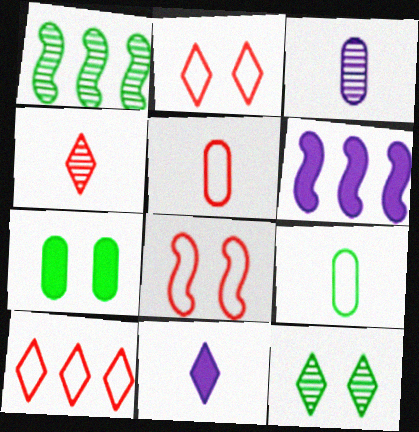[[5, 6, 12], 
[5, 8, 10], 
[10, 11, 12]]